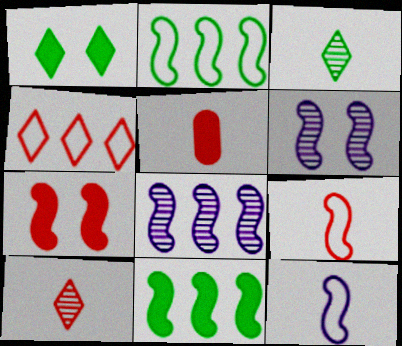[[3, 5, 12], 
[5, 9, 10], 
[6, 9, 11]]